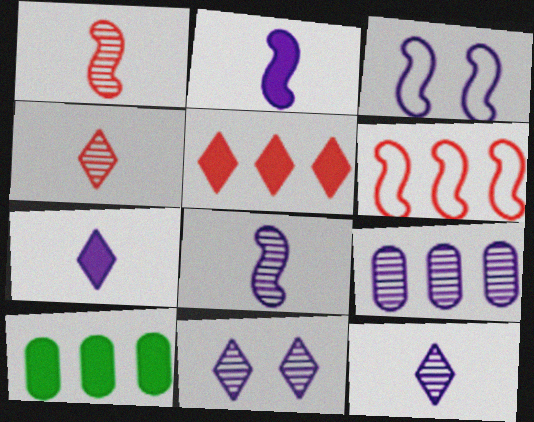[[3, 4, 10], 
[3, 7, 9], 
[8, 9, 11]]